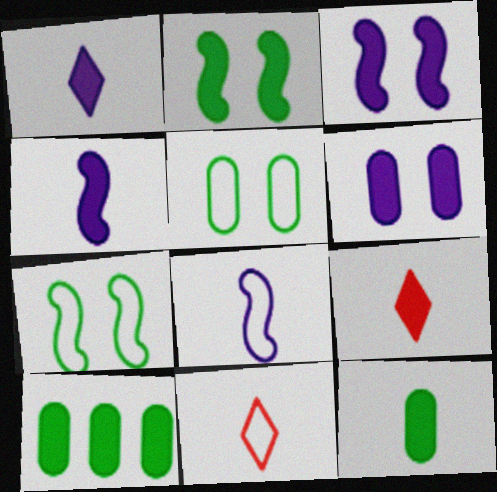[[3, 9, 10], 
[4, 9, 12]]